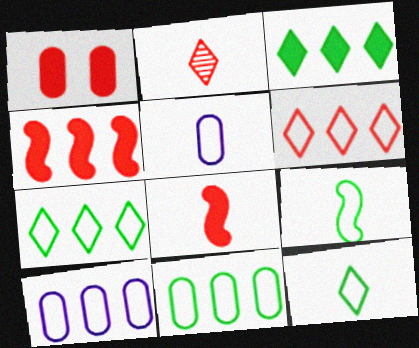[]